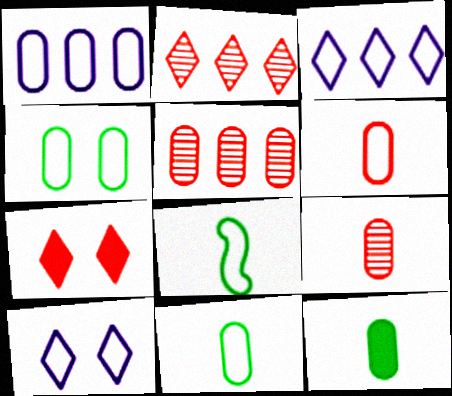[[1, 4, 6]]